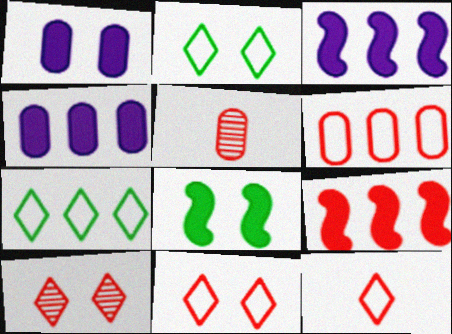[[2, 3, 5], 
[5, 9, 11]]